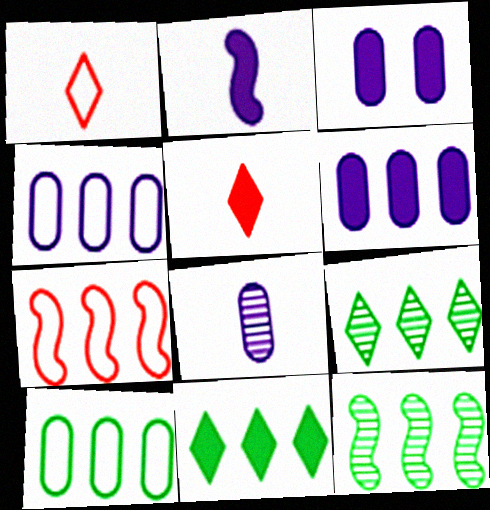[[1, 3, 12], 
[3, 4, 8], 
[6, 7, 9], 
[10, 11, 12]]